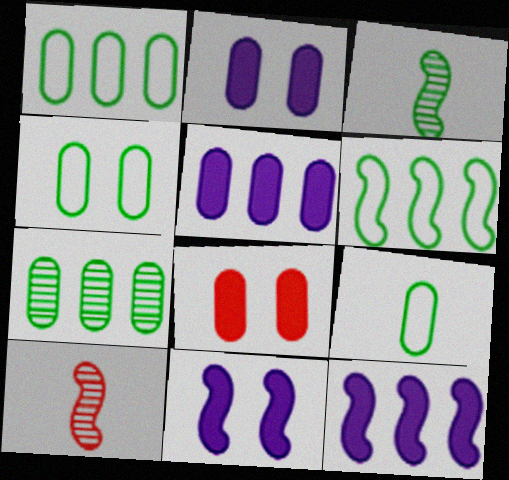[[1, 4, 9], 
[6, 10, 11]]